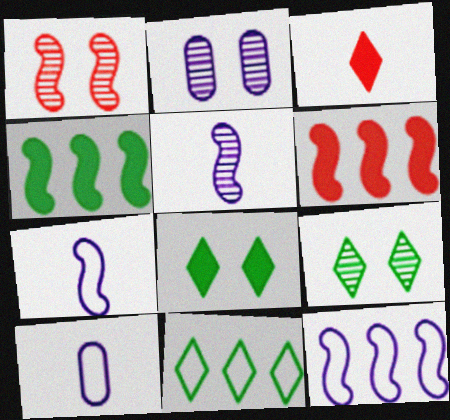[[1, 2, 9], 
[1, 4, 7], 
[6, 9, 10]]